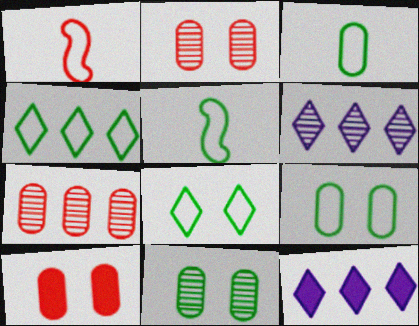[[1, 11, 12], 
[2, 5, 12], 
[4, 5, 9], 
[5, 6, 10]]